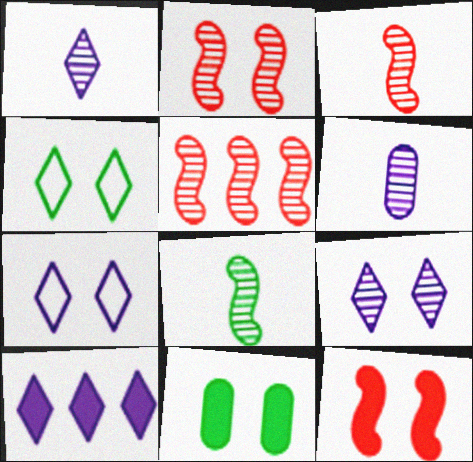[[1, 7, 10], 
[2, 3, 5], 
[2, 7, 11]]